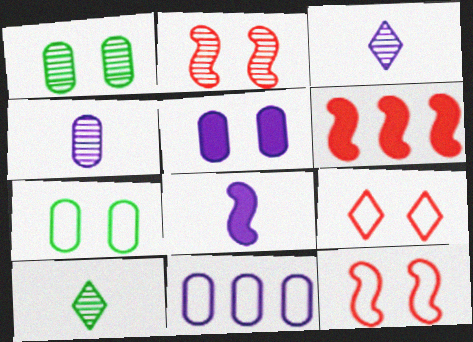[[3, 6, 7], 
[4, 5, 11]]